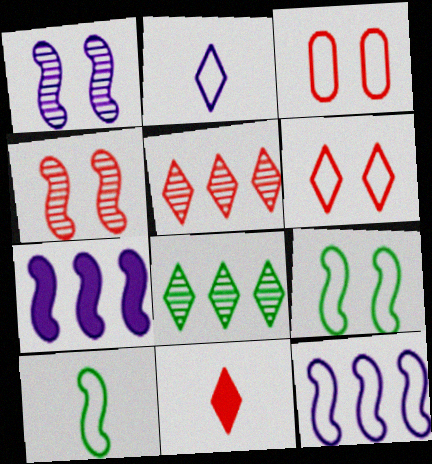[[4, 7, 10], 
[5, 6, 11]]